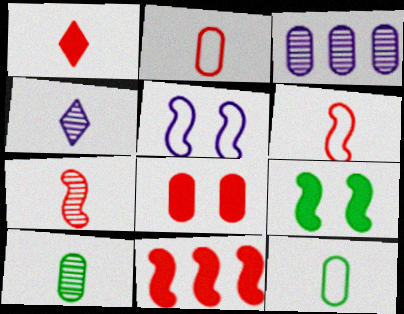[[1, 2, 7], 
[1, 8, 11], 
[3, 8, 12], 
[4, 7, 10]]